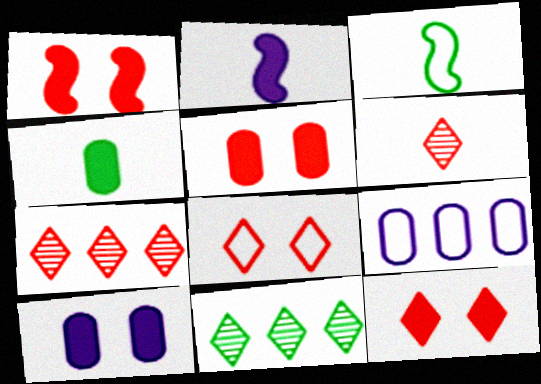[[1, 5, 12], 
[3, 7, 10], 
[3, 8, 9]]